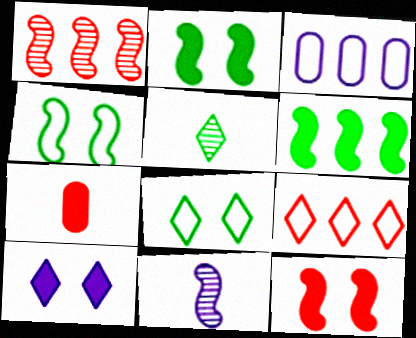[[3, 5, 12], 
[3, 10, 11], 
[5, 9, 10], 
[6, 7, 10]]